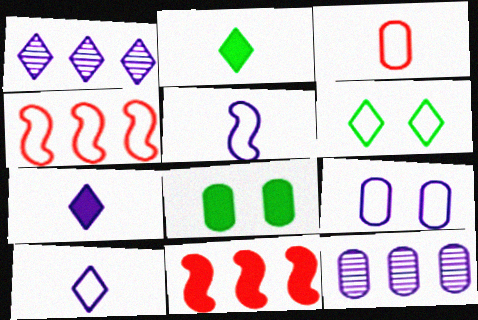[[3, 8, 12], 
[7, 8, 11]]